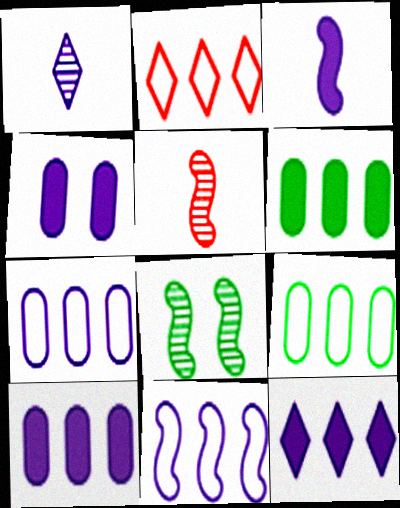[[1, 4, 11], 
[2, 9, 11], 
[3, 4, 12]]